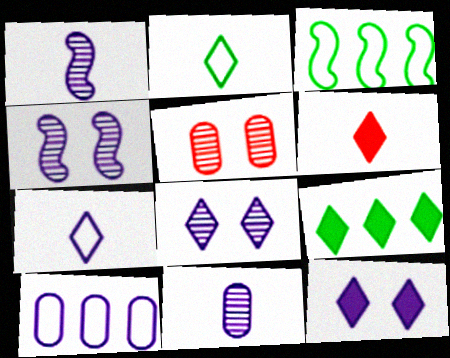[[1, 10, 12], 
[6, 9, 12]]